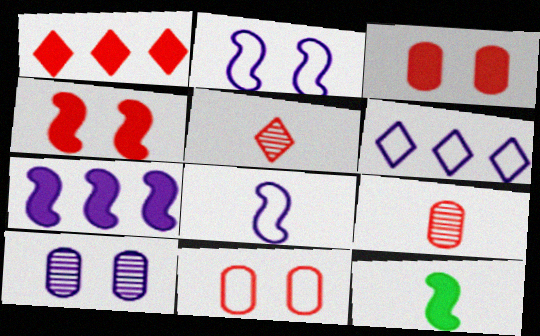[[4, 7, 12]]